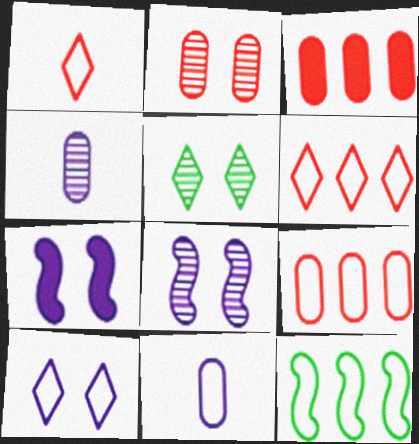[[2, 5, 8]]